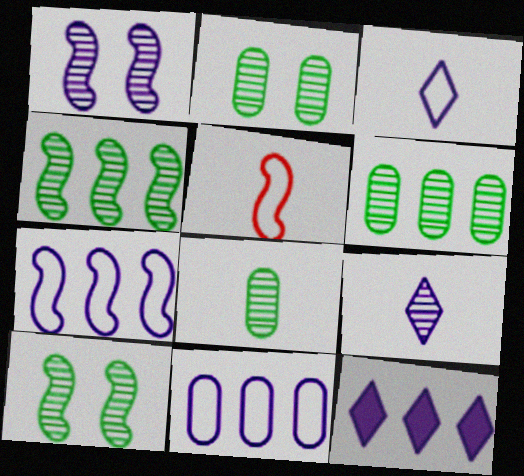[[2, 5, 12], 
[2, 6, 8]]